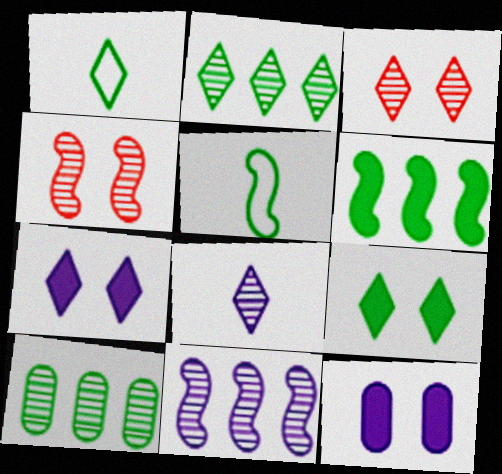[[1, 2, 9], 
[2, 3, 8], 
[4, 8, 10], 
[5, 9, 10]]